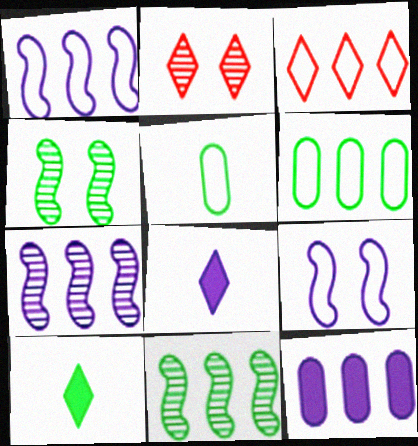[[1, 3, 6], 
[3, 5, 9], 
[3, 11, 12], 
[4, 6, 10]]